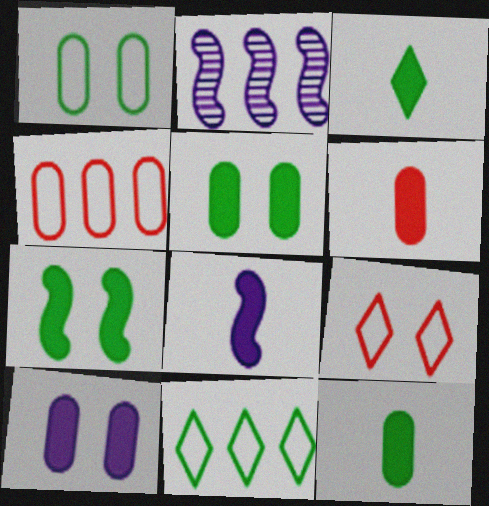[[2, 9, 12], 
[3, 6, 8]]